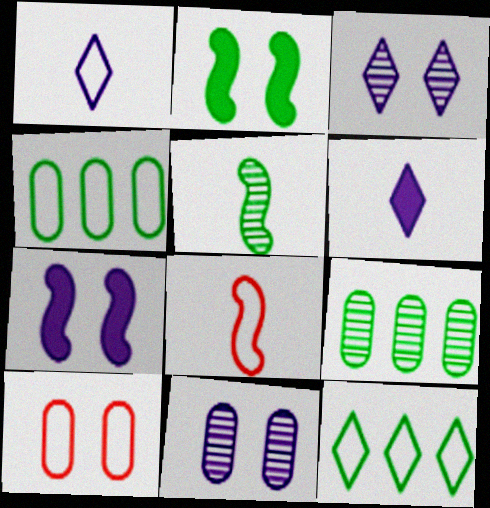[[2, 3, 10]]